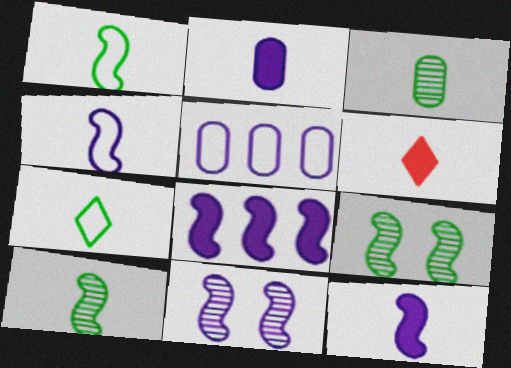[[3, 4, 6], 
[4, 8, 11], 
[5, 6, 9]]